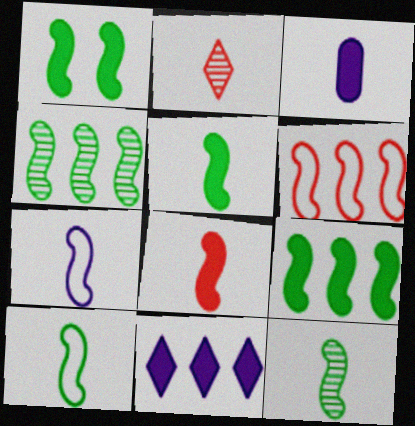[[1, 4, 10], 
[1, 5, 9], 
[2, 3, 10], 
[5, 10, 12], 
[7, 8, 12]]